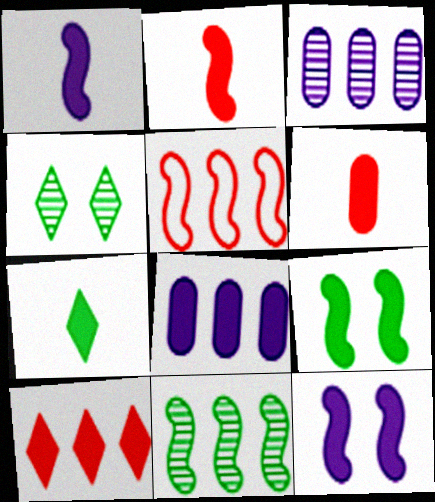[[1, 6, 7]]